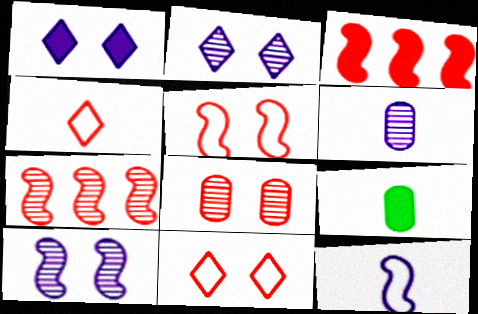[[1, 3, 9], 
[3, 4, 8]]